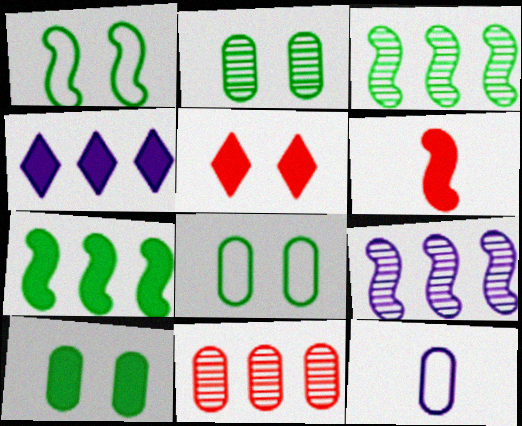[[1, 6, 9], 
[2, 8, 10], 
[3, 5, 12], 
[4, 6, 10], 
[10, 11, 12]]